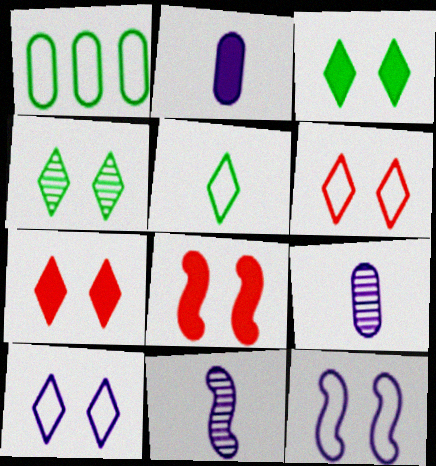[[1, 7, 11], 
[4, 7, 10]]